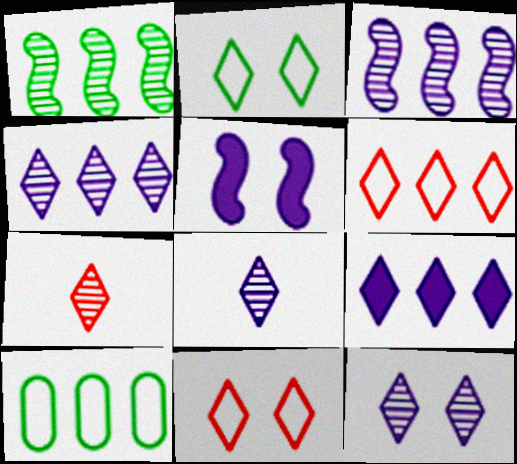[[2, 7, 9], 
[4, 8, 12], 
[5, 7, 10]]